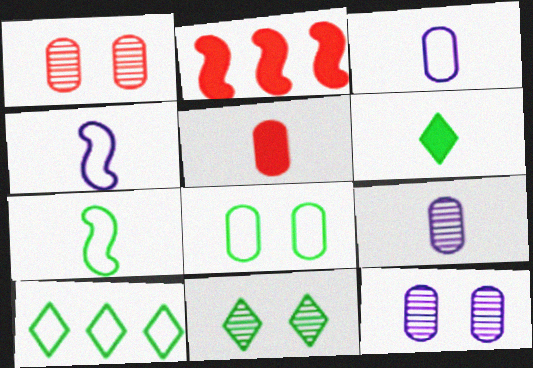[[2, 3, 11], 
[6, 10, 11], 
[7, 8, 10]]